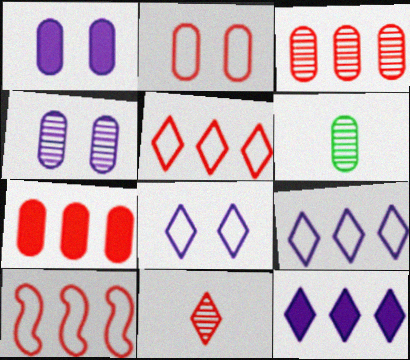[[3, 4, 6]]